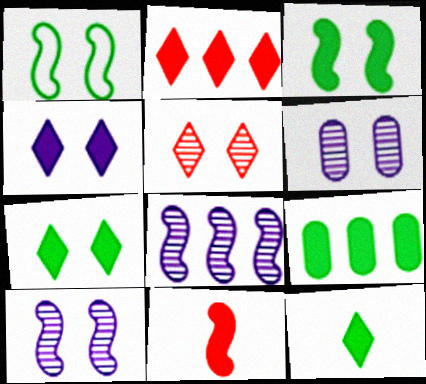[[1, 8, 11], 
[2, 4, 12], 
[3, 9, 12], 
[4, 9, 11]]